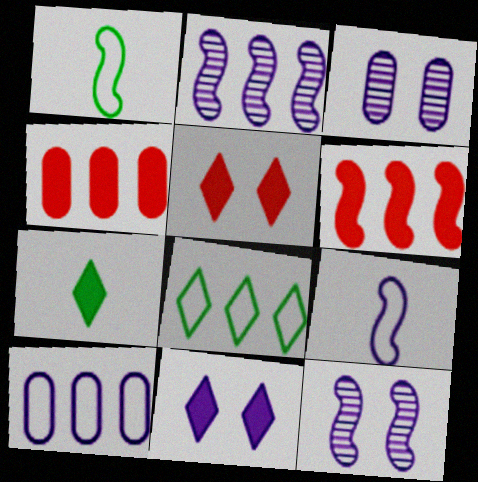[[1, 6, 12], 
[2, 4, 8]]